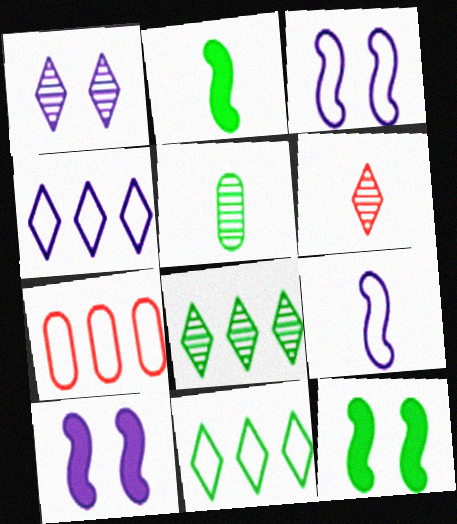[[1, 2, 7], 
[1, 6, 8], 
[5, 11, 12]]